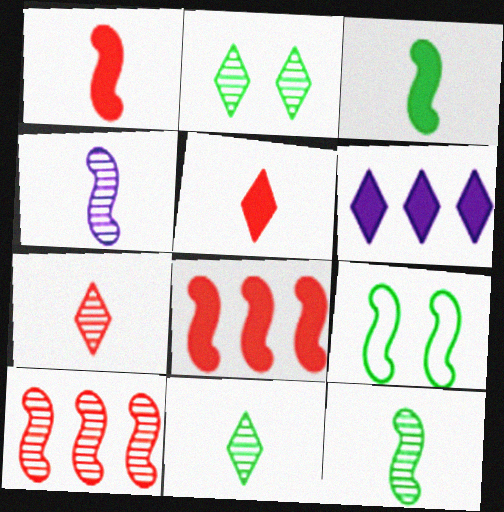[[4, 8, 9]]